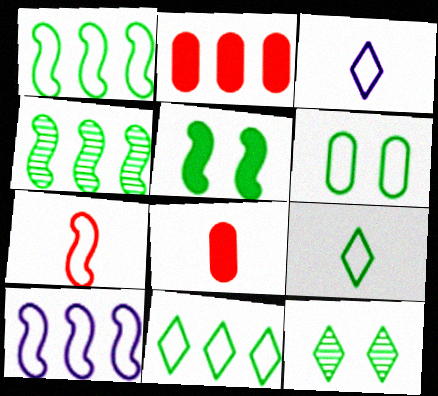[[1, 6, 9], 
[5, 6, 12], 
[8, 10, 12]]